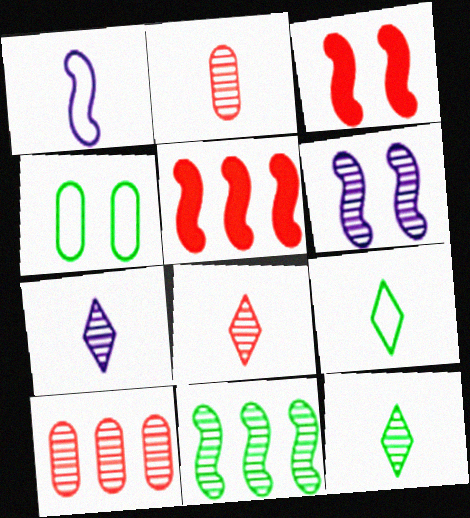[[1, 3, 11], 
[4, 5, 7], 
[6, 10, 12], 
[7, 8, 12]]